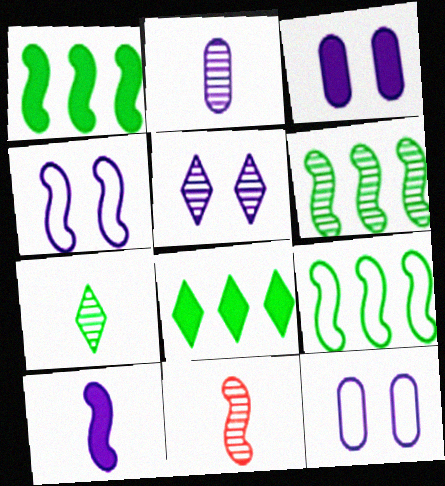[[1, 4, 11], 
[1, 6, 9], 
[2, 7, 11], 
[3, 4, 5], 
[8, 11, 12]]